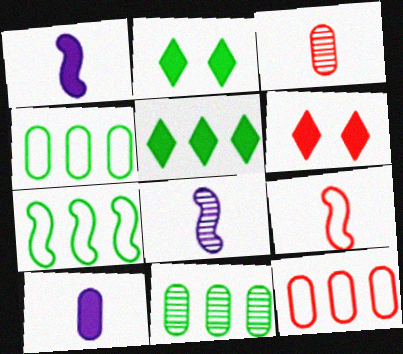[[2, 8, 12], 
[4, 6, 8], 
[5, 7, 11]]